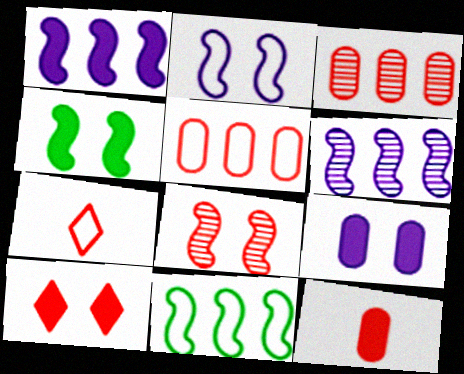[[2, 4, 8], 
[4, 9, 10]]